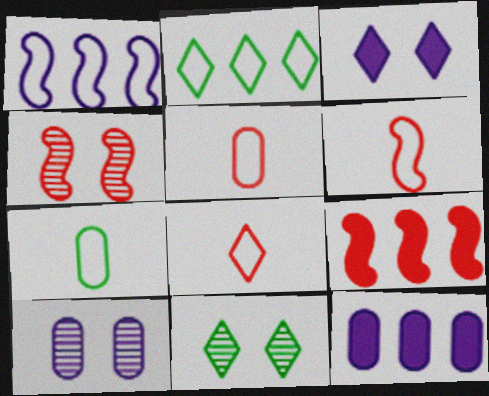[[4, 6, 9], 
[4, 10, 11], 
[5, 6, 8], 
[6, 11, 12]]